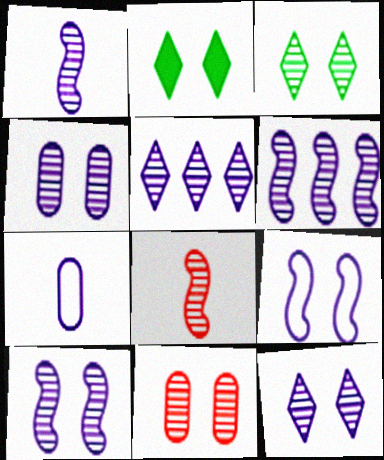[[1, 4, 5], 
[1, 6, 10], 
[2, 9, 11], 
[3, 10, 11], 
[4, 10, 12]]